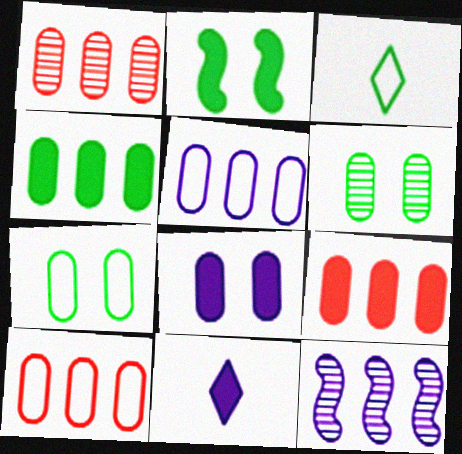[[1, 4, 5], 
[1, 9, 10], 
[2, 9, 11]]